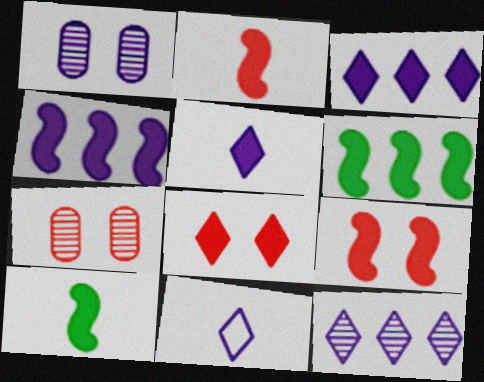[[1, 4, 11], 
[4, 9, 10], 
[6, 7, 11]]